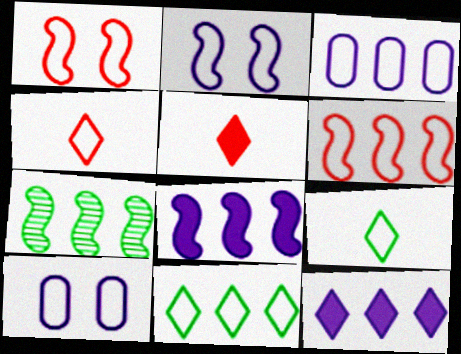[[1, 3, 9], 
[3, 6, 11], 
[5, 7, 10], 
[6, 7, 8], 
[6, 9, 10]]